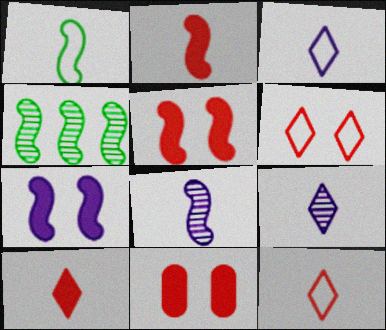[[1, 2, 8], 
[3, 4, 11]]